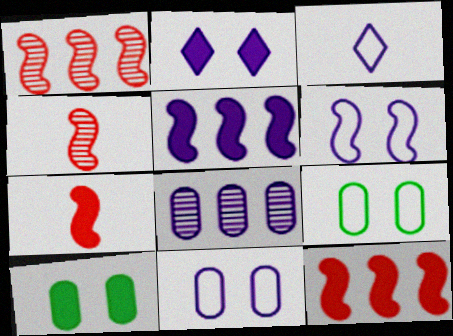[[1, 3, 10]]